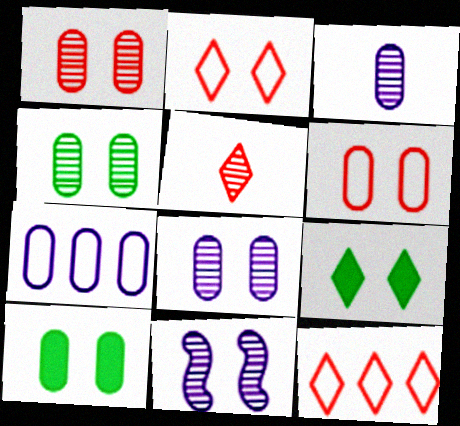[[1, 4, 8], 
[2, 10, 11], 
[6, 8, 10], 
[6, 9, 11]]